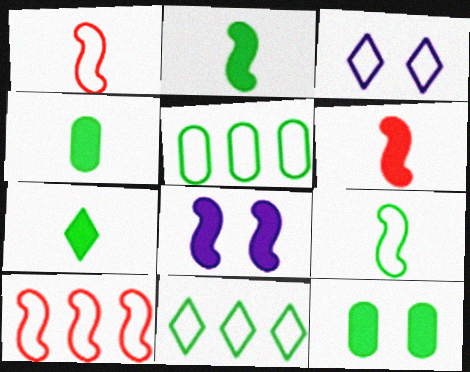[[1, 3, 5], 
[2, 4, 7]]